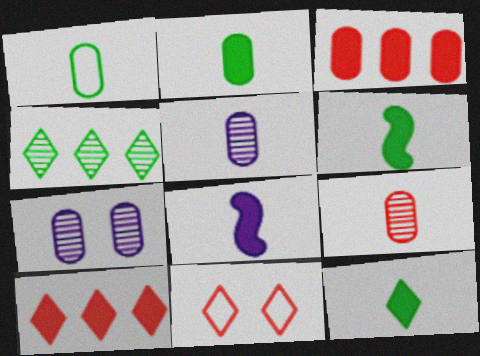[[1, 3, 7], 
[2, 6, 12]]